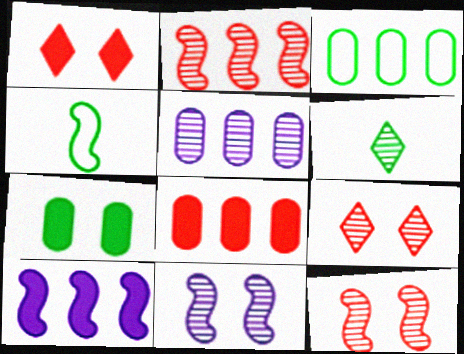[[1, 4, 5], 
[3, 5, 8], 
[4, 10, 12], 
[5, 6, 12]]